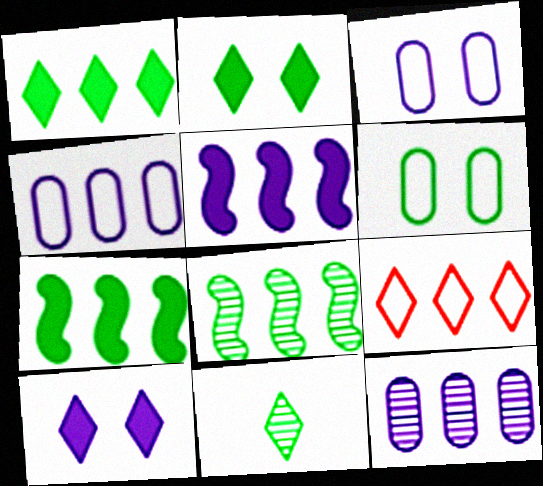[[6, 7, 11], 
[7, 9, 12], 
[9, 10, 11]]